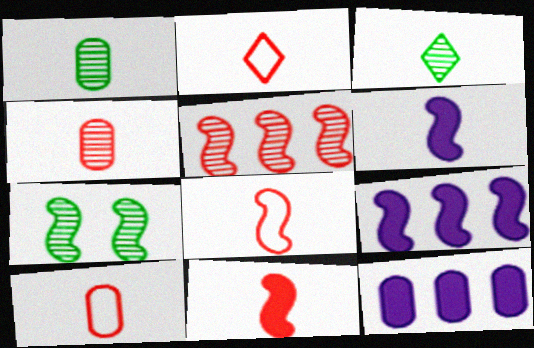[[1, 2, 6], 
[2, 4, 11], 
[2, 7, 12], 
[2, 8, 10], 
[3, 6, 10], 
[7, 8, 9]]